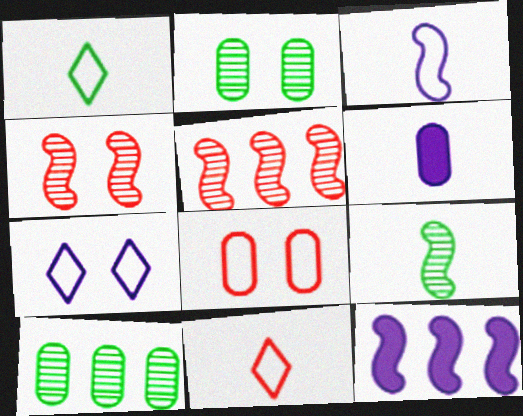[[2, 11, 12], 
[6, 8, 10], 
[6, 9, 11]]